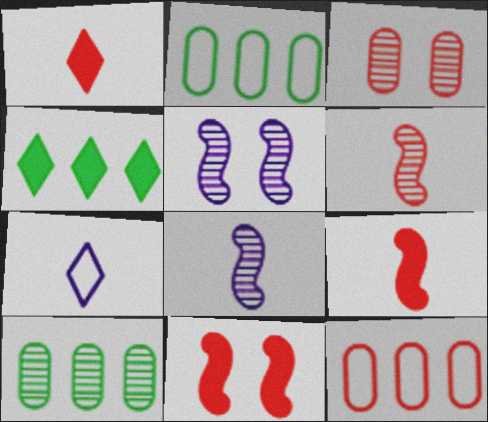[[1, 2, 5], 
[7, 10, 11]]